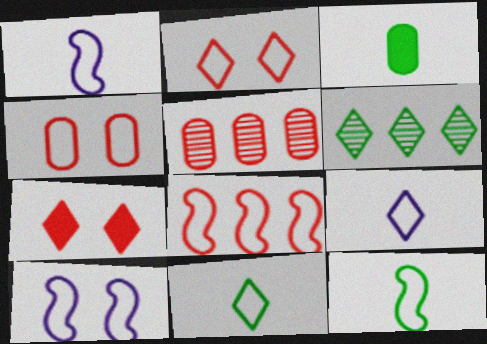[[6, 7, 9], 
[8, 10, 12]]